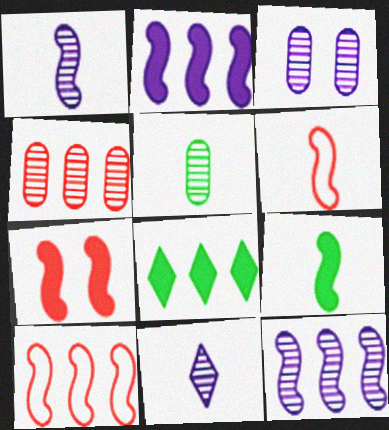[[1, 6, 9], 
[2, 7, 9], 
[3, 4, 5], 
[3, 6, 8], 
[3, 11, 12]]